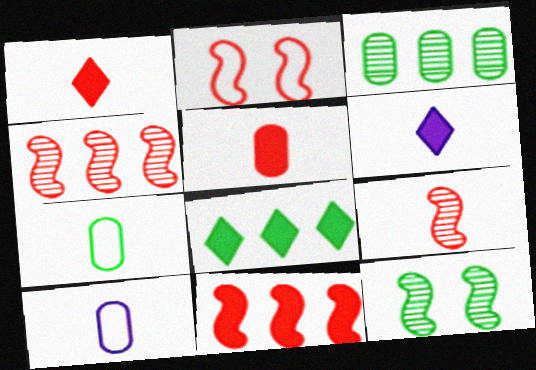[[2, 3, 6], 
[2, 9, 11], 
[6, 7, 9], 
[7, 8, 12]]